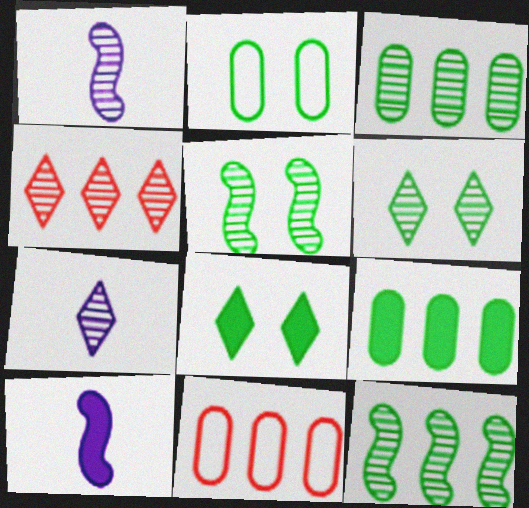[[1, 8, 11], 
[2, 4, 10], 
[2, 5, 8], 
[4, 6, 7], 
[6, 10, 11]]